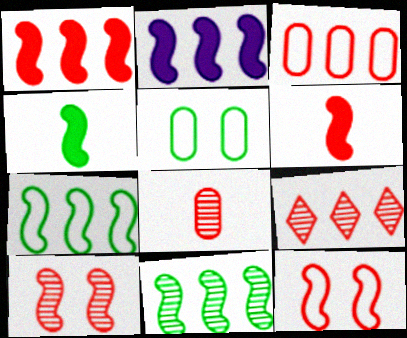[[1, 3, 9], 
[8, 9, 10]]